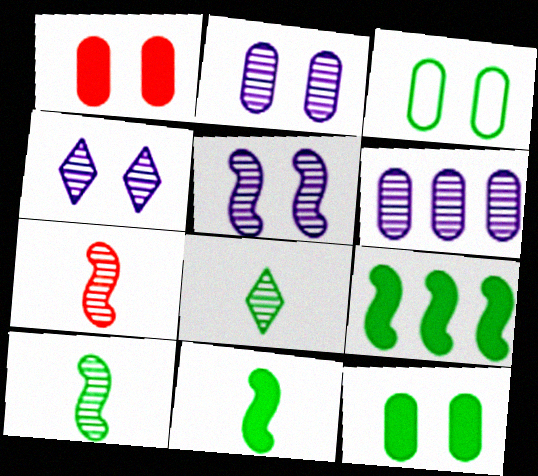[[1, 2, 3], 
[2, 4, 5], 
[3, 8, 9]]